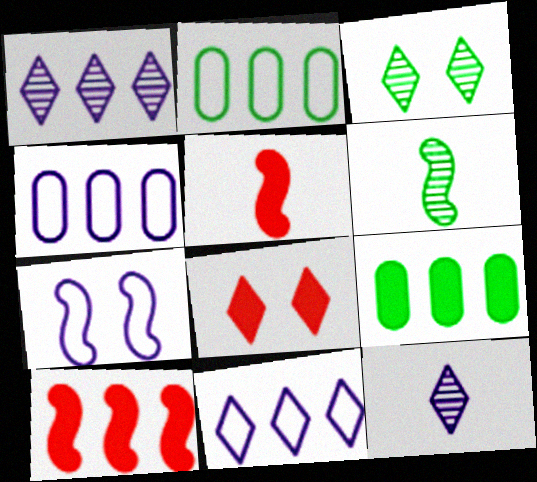[[1, 2, 10], 
[3, 4, 5], 
[4, 6, 8], 
[6, 7, 10]]